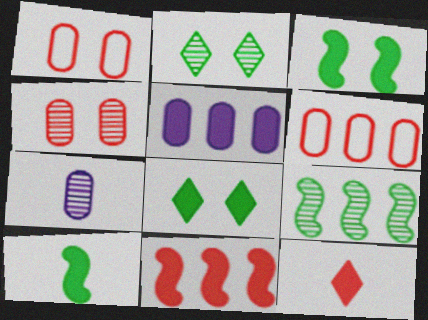[[3, 5, 12]]